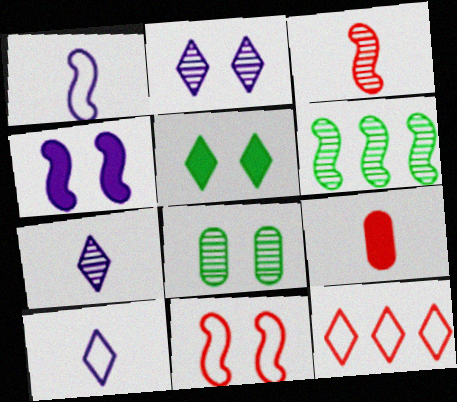[[5, 7, 12]]